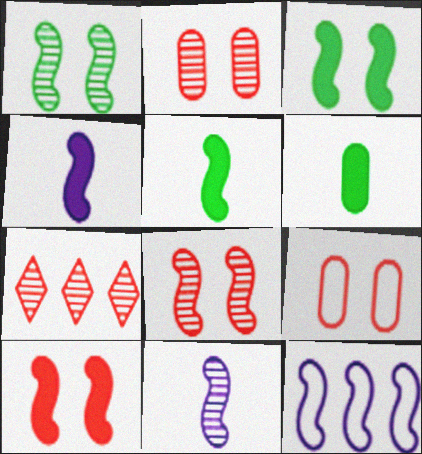[[5, 8, 12]]